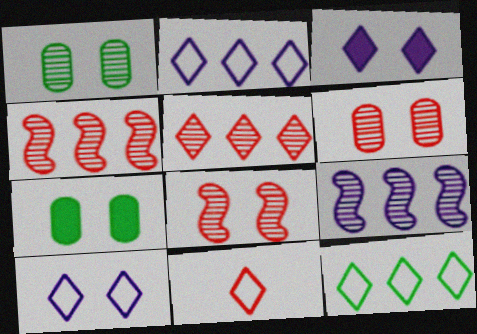[[7, 8, 10], 
[7, 9, 11], 
[10, 11, 12]]